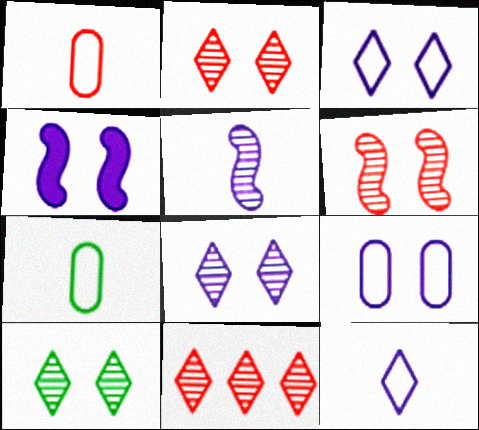[[2, 8, 10], 
[4, 7, 11], 
[4, 8, 9]]